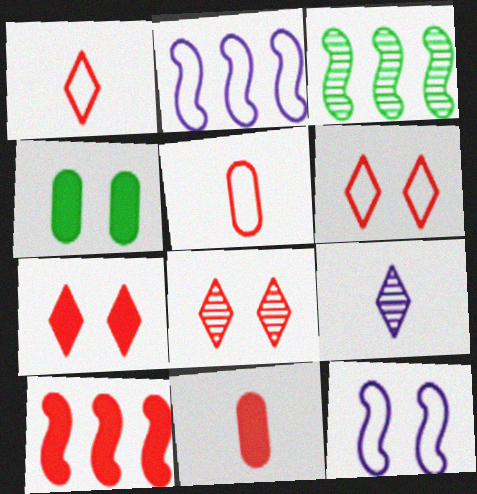[[2, 3, 10], 
[4, 8, 12], 
[5, 8, 10], 
[6, 7, 8], 
[7, 10, 11]]